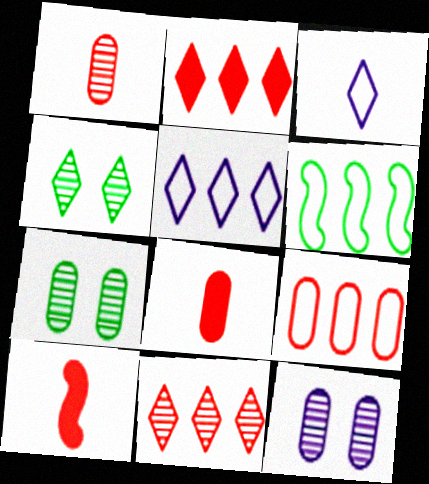[[2, 3, 4], 
[5, 6, 9], 
[5, 7, 10]]